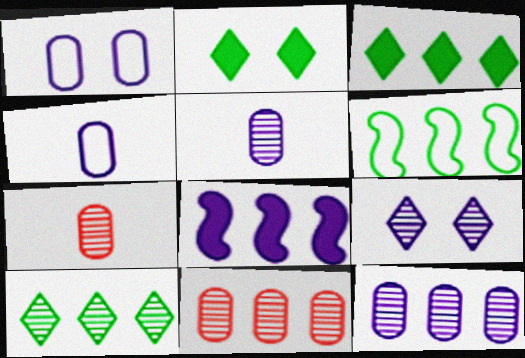[[4, 8, 9]]